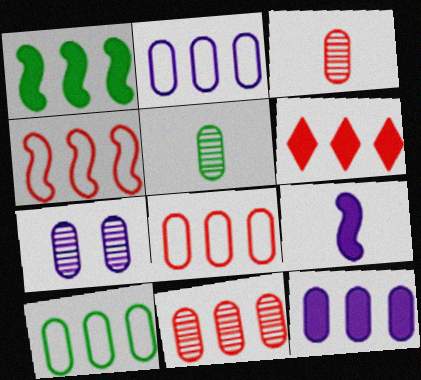[[1, 6, 12], 
[2, 8, 10], 
[4, 6, 11], 
[5, 7, 11], 
[10, 11, 12]]